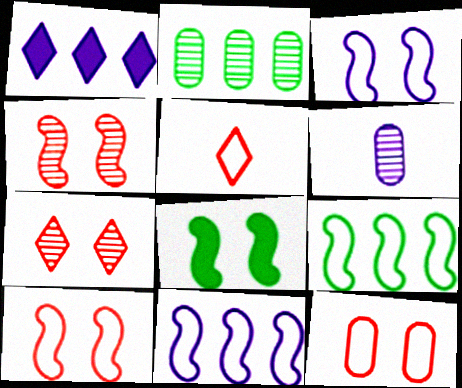[[1, 3, 6], 
[3, 4, 8]]